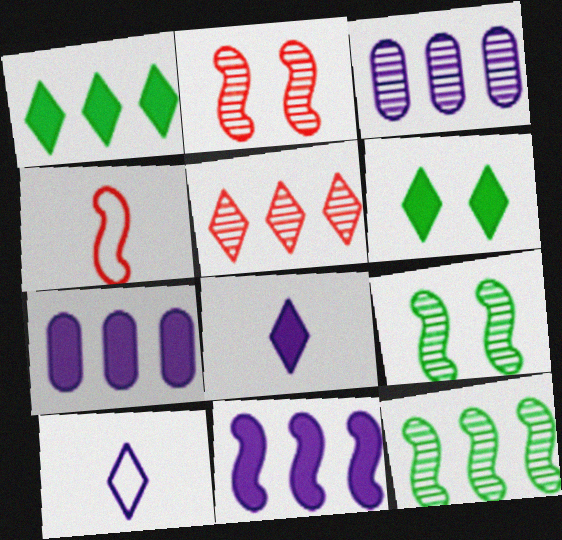[[3, 4, 6], 
[3, 5, 12], 
[4, 9, 11], 
[5, 6, 10]]